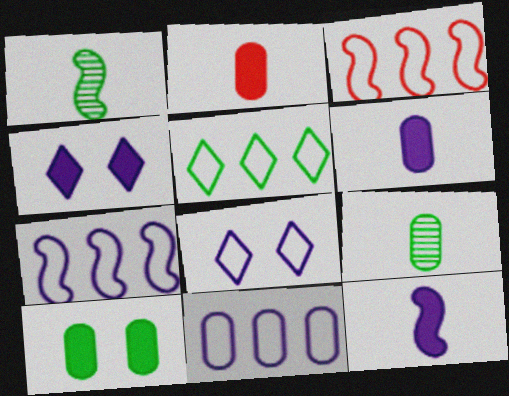[[1, 5, 10], 
[3, 4, 9], 
[3, 5, 11]]